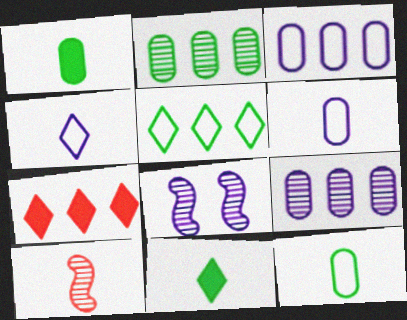[[1, 4, 10], 
[6, 10, 11], 
[7, 8, 12]]